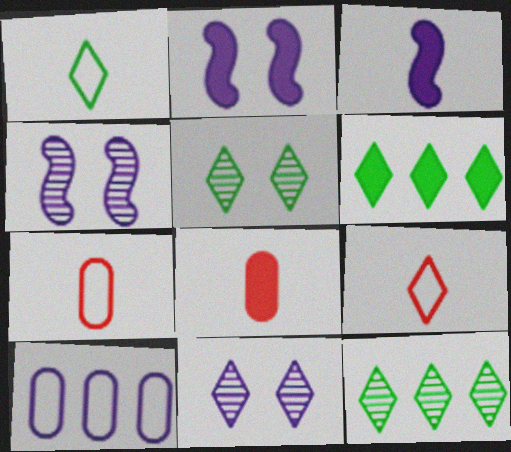[[1, 5, 6], 
[2, 6, 8], 
[2, 7, 12], 
[3, 10, 11], 
[4, 6, 7], 
[6, 9, 11]]